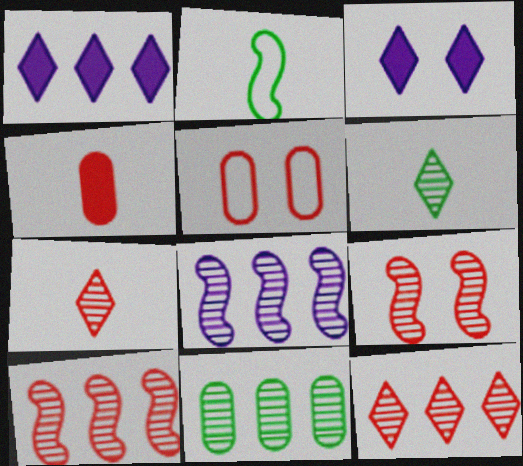[[8, 11, 12]]